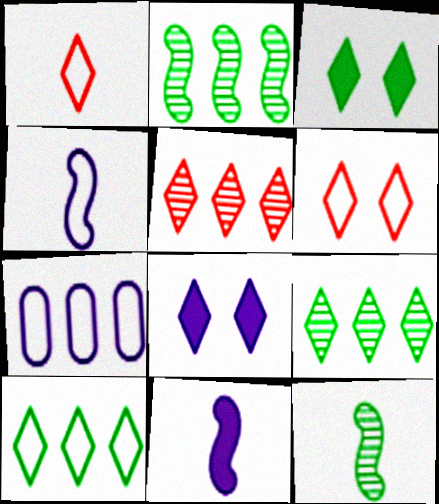[[1, 8, 9]]